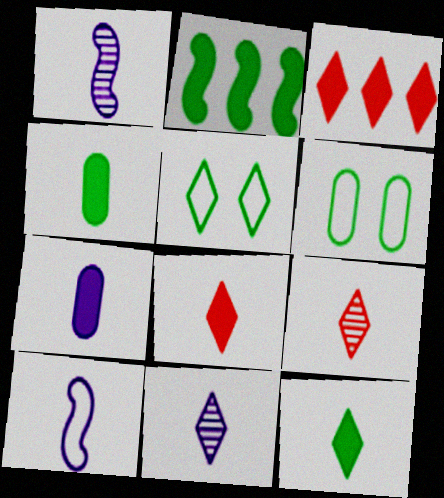[[1, 3, 6], 
[3, 5, 11], 
[4, 9, 10], 
[7, 10, 11]]